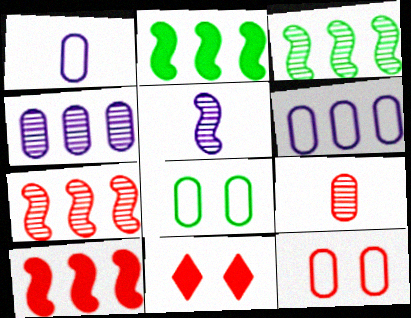[[1, 3, 11]]